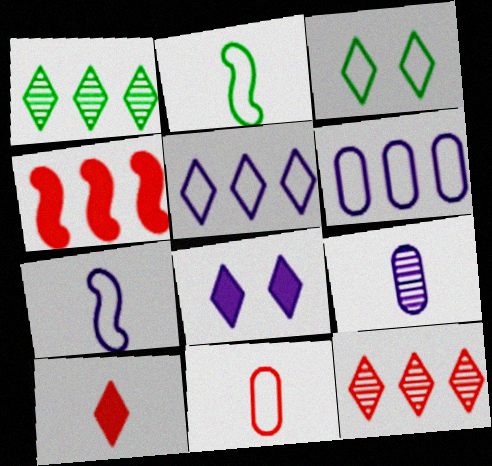[[1, 4, 6], 
[2, 9, 10], 
[3, 4, 9]]